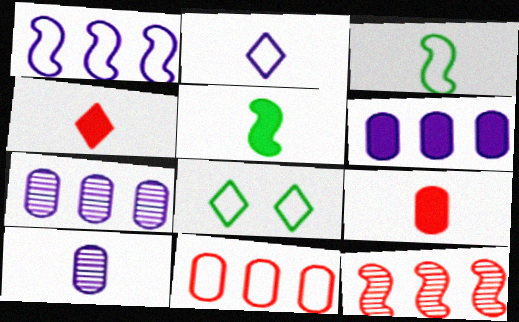[[3, 4, 10]]